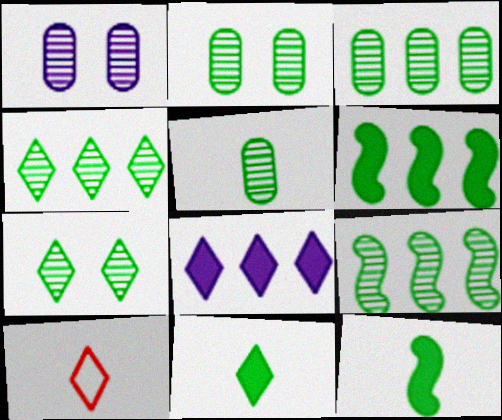[[1, 6, 10], 
[2, 3, 5], 
[3, 4, 9], 
[5, 7, 9], 
[7, 8, 10]]